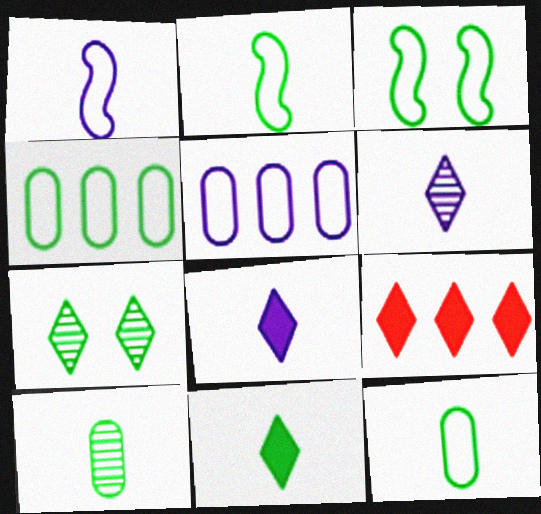[[2, 10, 11]]